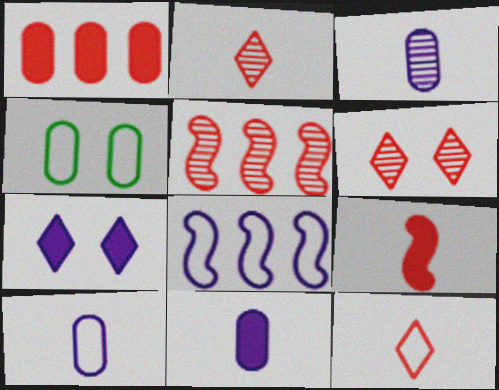[[1, 3, 4], 
[3, 7, 8], 
[3, 10, 11], 
[4, 8, 12]]